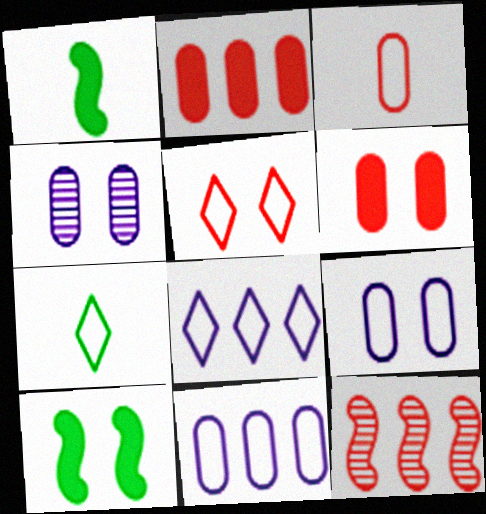[[4, 5, 10], 
[5, 7, 8]]